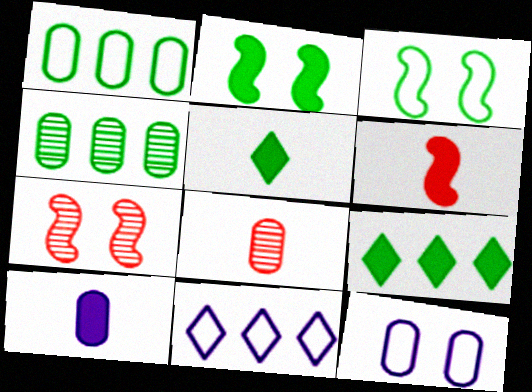[[2, 8, 11], 
[3, 4, 5], 
[5, 6, 10]]